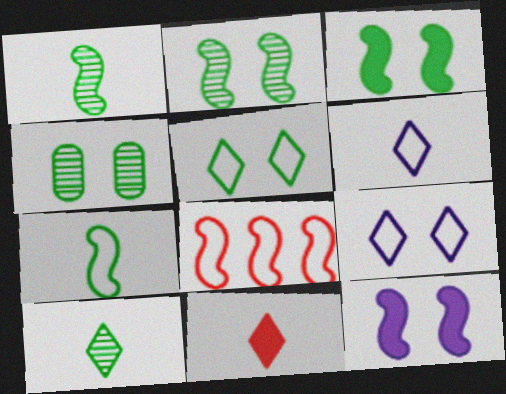[[1, 8, 12], 
[3, 4, 5], 
[6, 10, 11]]